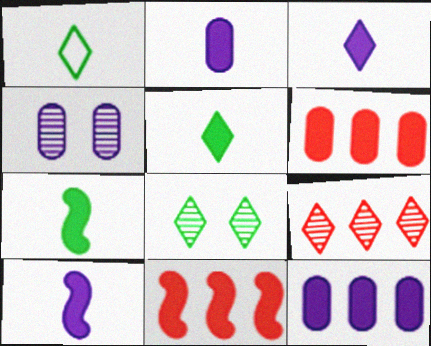[[1, 4, 11], 
[2, 3, 10]]